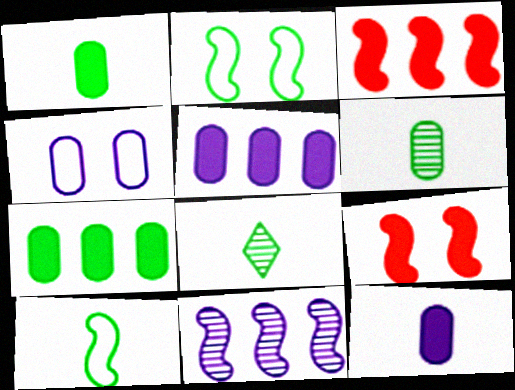[[1, 8, 10], 
[2, 7, 8], 
[3, 4, 8], 
[9, 10, 11]]